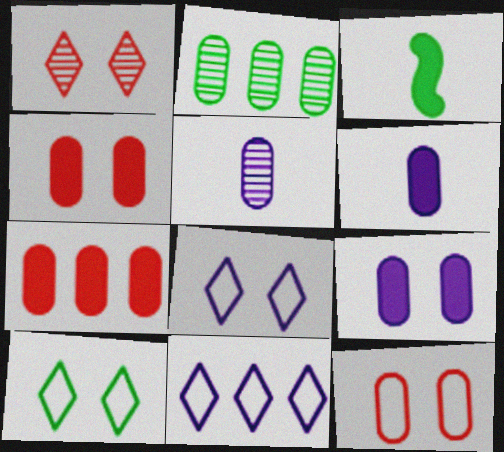[[2, 3, 10], 
[2, 6, 12]]